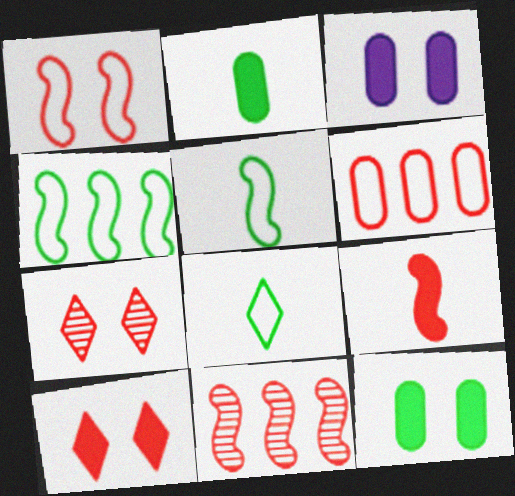[[1, 9, 11], 
[3, 8, 11], 
[6, 7, 9]]